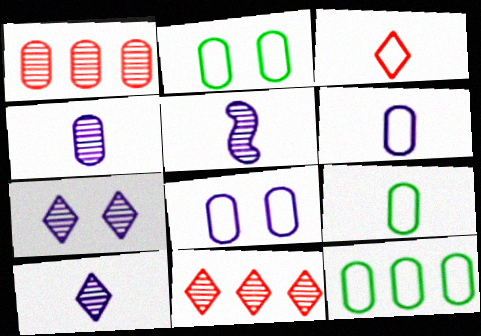[[2, 9, 12], 
[4, 5, 10]]